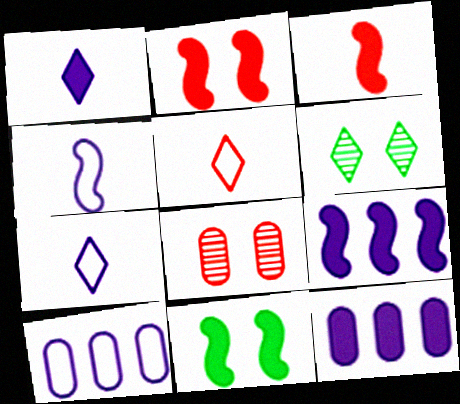[[3, 6, 10], 
[3, 9, 11]]